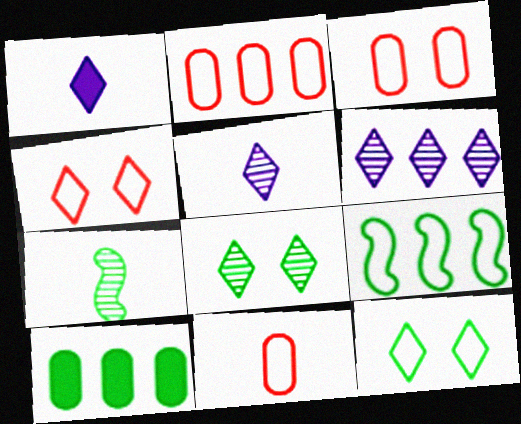[[1, 7, 11], 
[2, 3, 11], 
[7, 10, 12]]